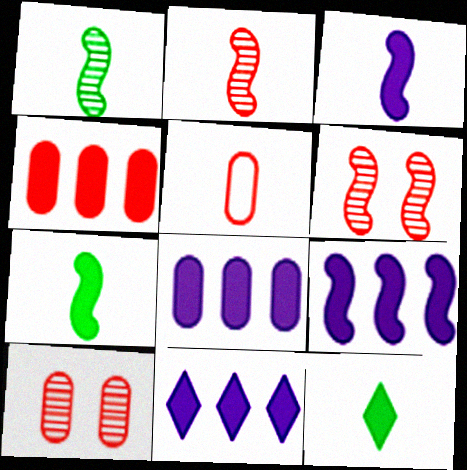[[4, 5, 10], 
[8, 9, 11]]